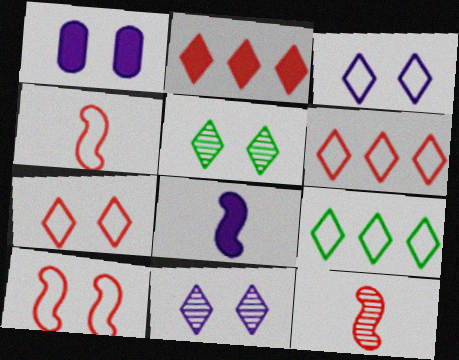[[1, 5, 10], 
[1, 9, 12]]